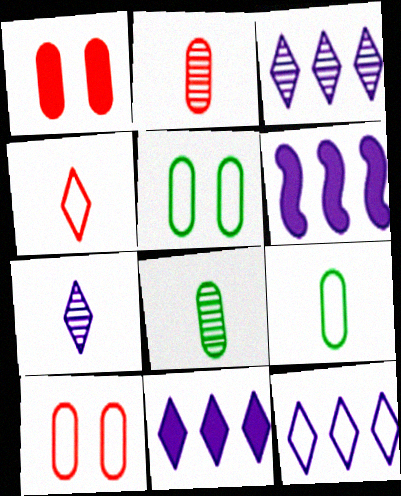[[3, 11, 12]]